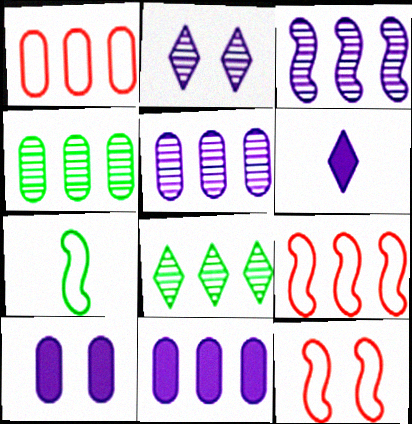[[1, 4, 11], 
[4, 6, 12], 
[8, 9, 11]]